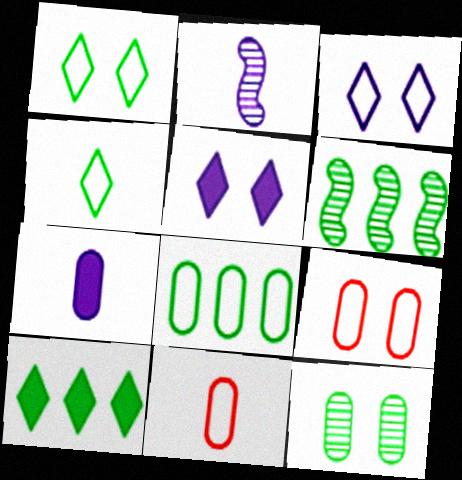[[2, 9, 10], 
[5, 6, 11], 
[6, 8, 10]]